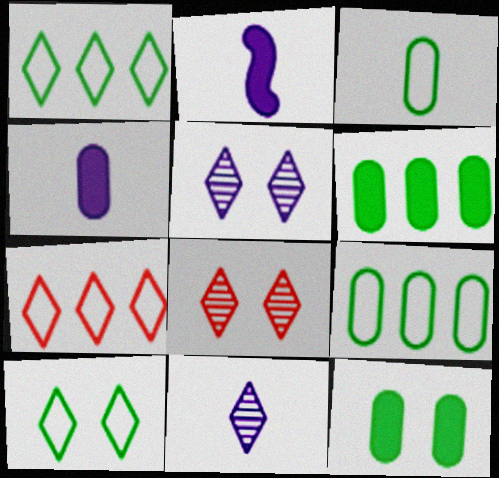[[2, 8, 9]]